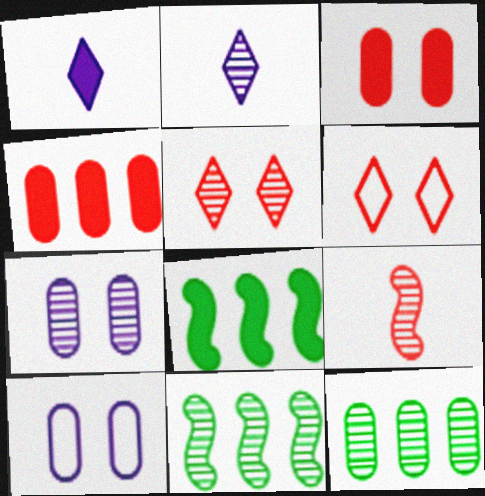[[1, 3, 8], 
[4, 6, 9]]